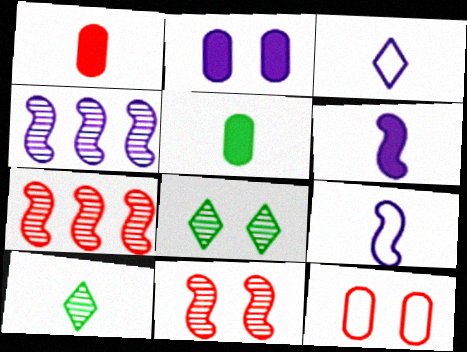[[1, 9, 10], 
[2, 3, 4]]